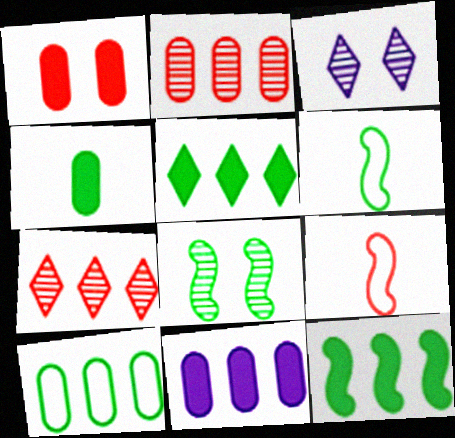[[1, 4, 11], 
[1, 7, 9], 
[2, 10, 11], 
[6, 8, 12]]